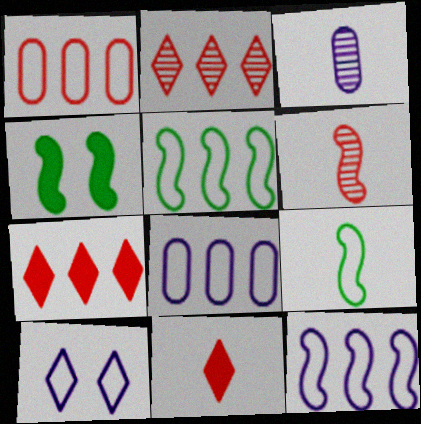[[1, 9, 10], 
[3, 9, 11], 
[4, 6, 12]]